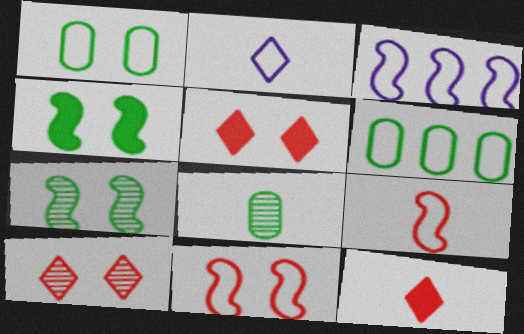[[2, 6, 11], 
[3, 5, 8]]